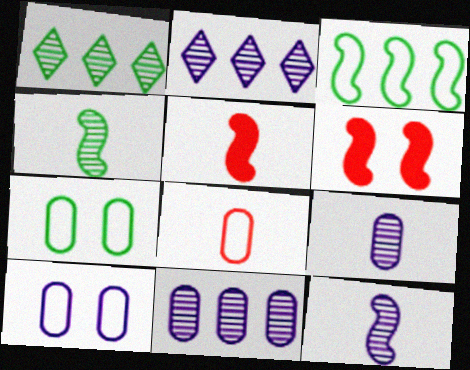[[1, 5, 10], 
[2, 5, 7], 
[3, 6, 12]]